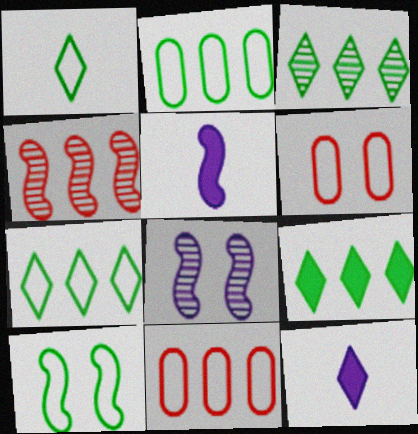[[1, 2, 10], 
[3, 5, 6], 
[3, 7, 9], 
[4, 5, 10]]